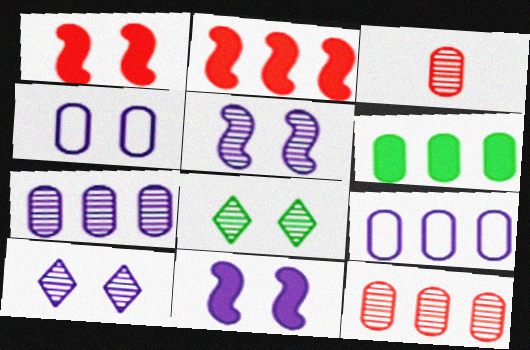[[1, 4, 8], 
[3, 4, 6], 
[4, 10, 11], 
[6, 9, 12]]